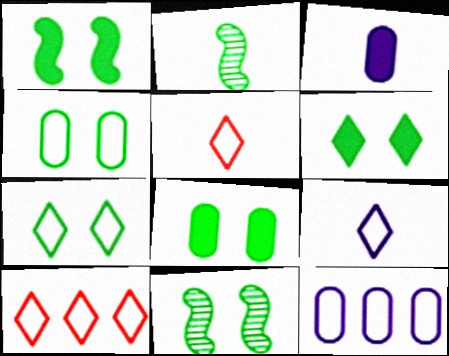[[1, 6, 8], 
[2, 3, 5], 
[3, 10, 11], 
[4, 6, 11], 
[7, 8, 11], 
[7, 9, 10]]